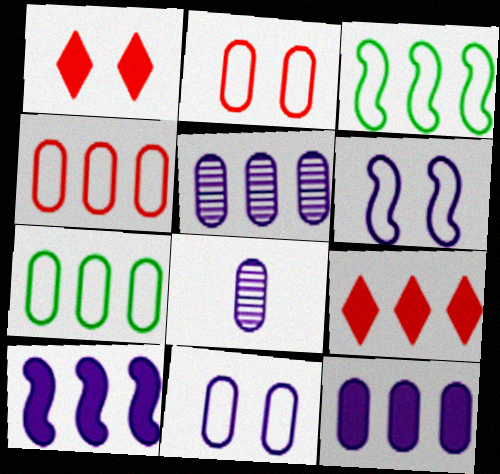[[1, 3, 8], 
[3, 5, 9], 
[8, 11, 12]]